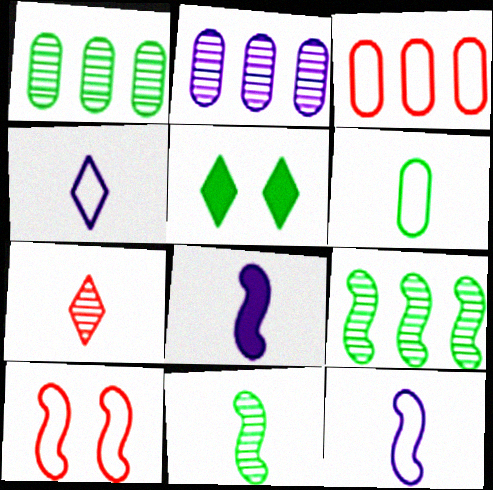[[5, 6, 9], 
[6, 7, 8], 
[8, 9, 10]]